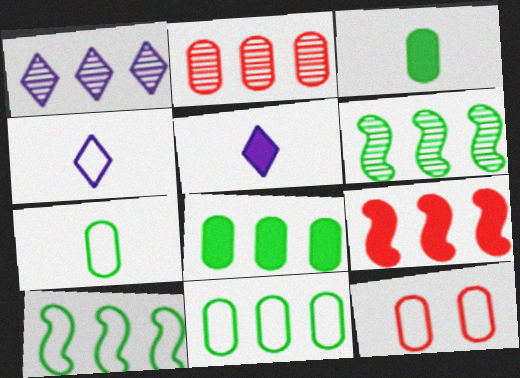[[1, 2, 6], 
[1, 9, 11], 
[4, 10, 12], 
[5, 6, 12]]